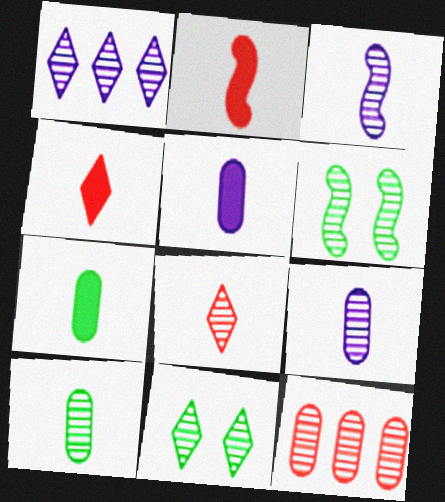[[1, 8, 11], 
[3, 8, 10], 
[3, 11, 12]]